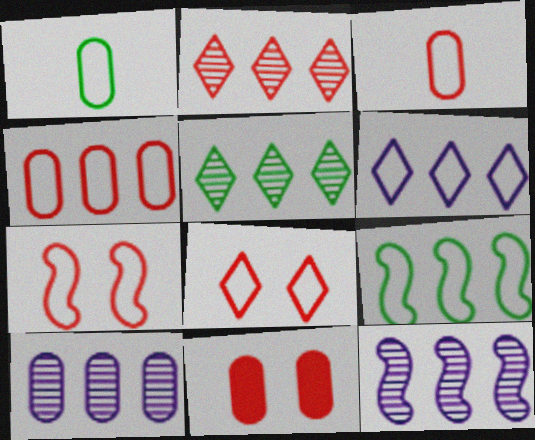[[1, 6, 7], 
[1, 10, 11], 
[4, 6, 9]]